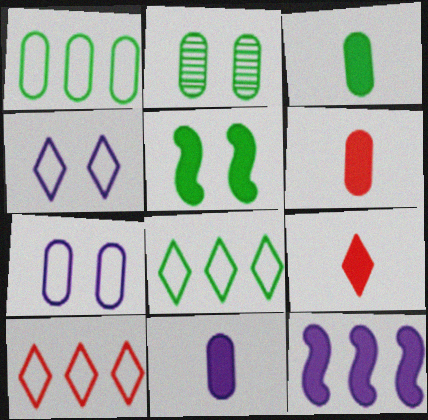[[1, 2, 3], 
[3, 6, 11]]